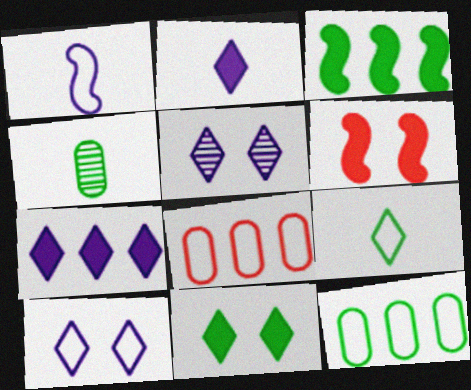[]